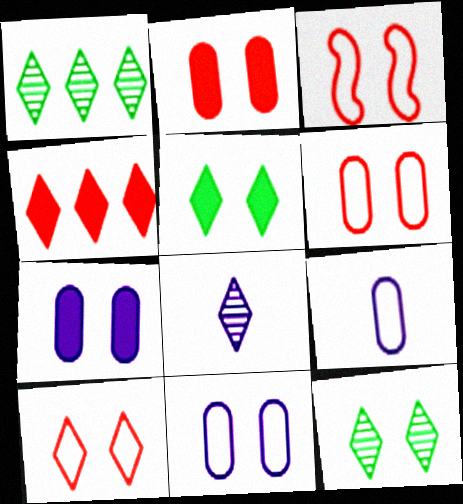[[3, 6, 10], 
[3, 7, 12]]